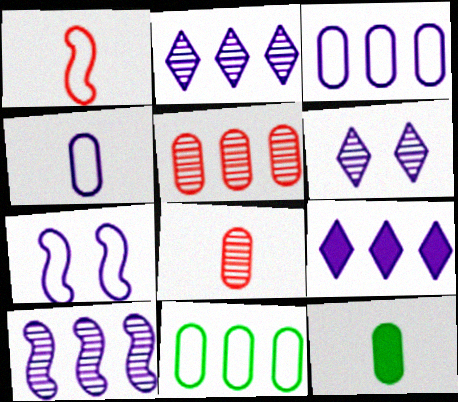[[3, 9, 10], 
[4, 8, 12]]